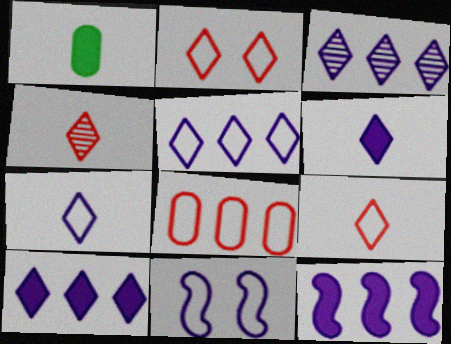[[3, 5, 10]]